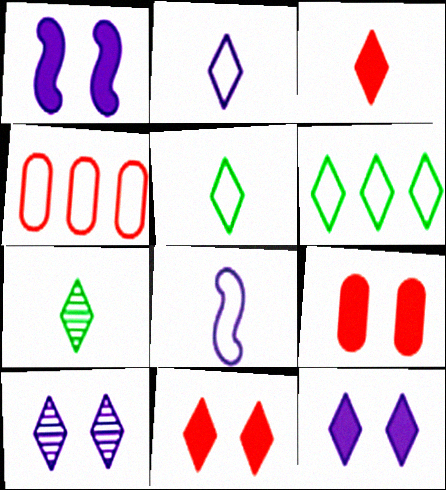[[1, 4, 7], 
[2, 3, 7], 
[3, 6, 10]]